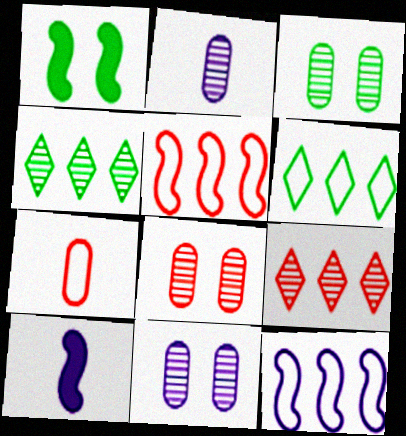[[3, 8, 11], 
[6, 8, 10]]